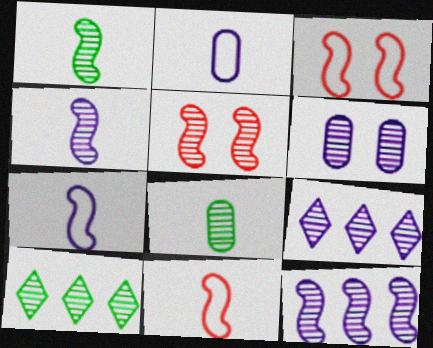[[1, 5, 12], 
[4, 6, 9], 
[5, 8, 9]]